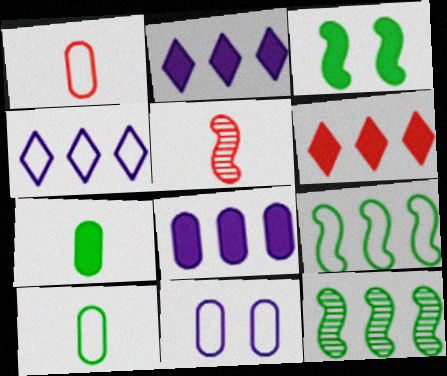[]